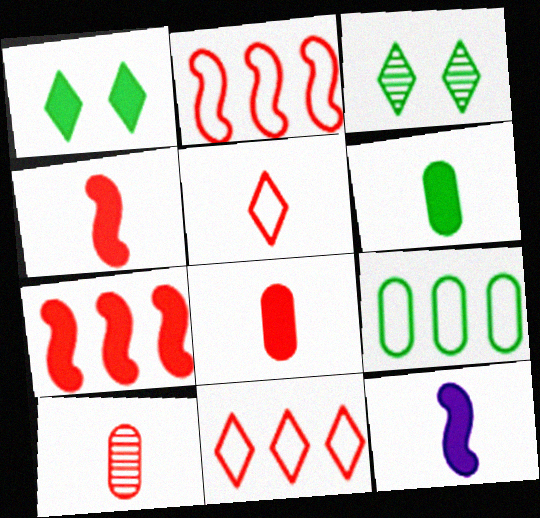[[4, 5, 10]]